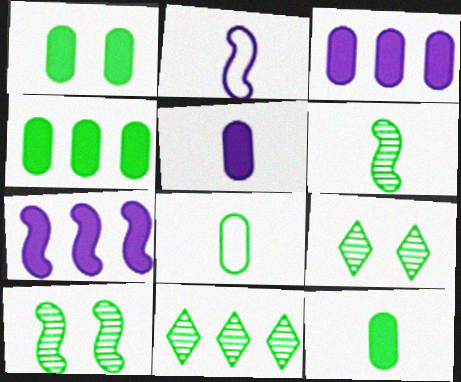[[1, 4, 12]]